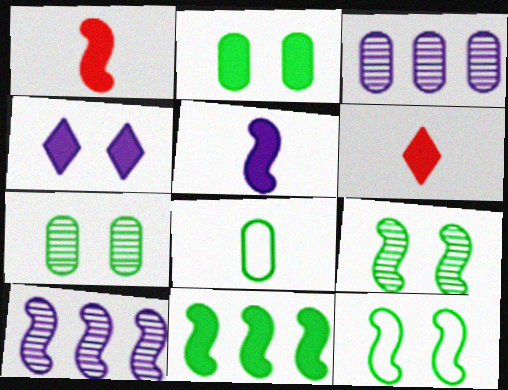[[1, 10, 12], 
[3, 6, 12]]